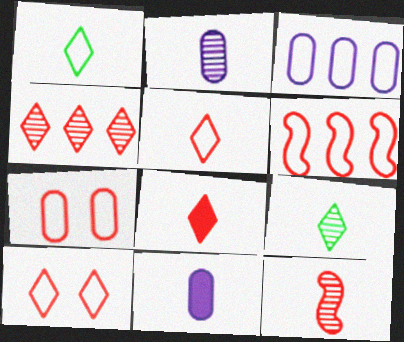[[1, 11, 12], 
[2, 9, 12], 
[4, 8, 10], 
[5, 6, 7]]